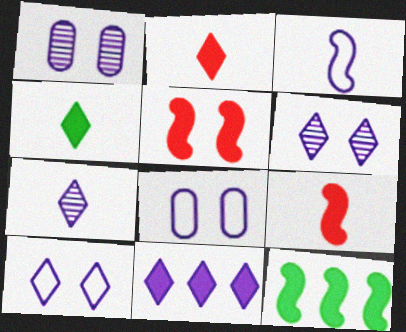[[1, 3, 11], 
[7, 10, 11]]